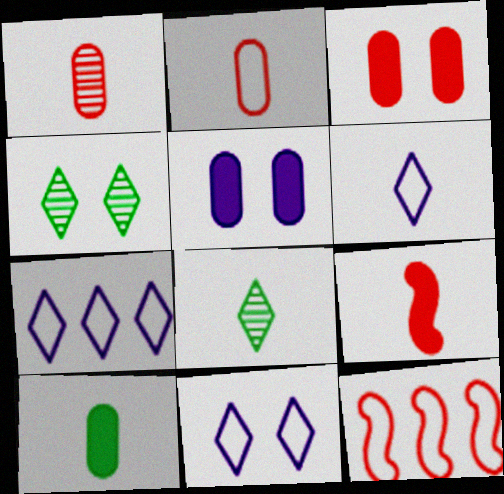[[5, 8, 12], 
[6, 7, 11]]